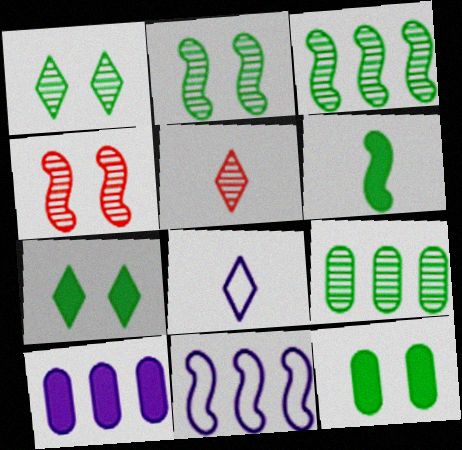[[4, 6, 11], 
[5, 11, 12]]